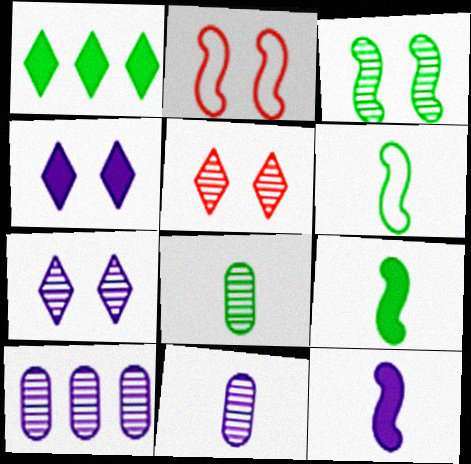[[1, 2, 11]]